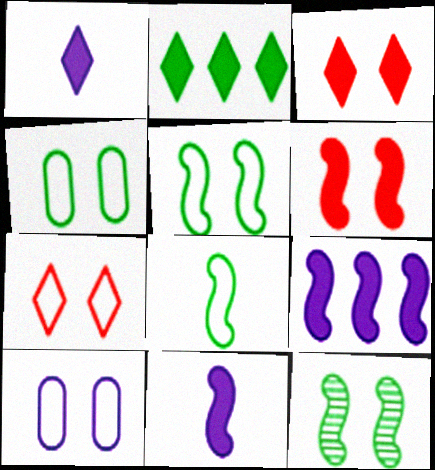[[1, 2, 3], 
[3, 10, 12], 
[5, 7, 10]]